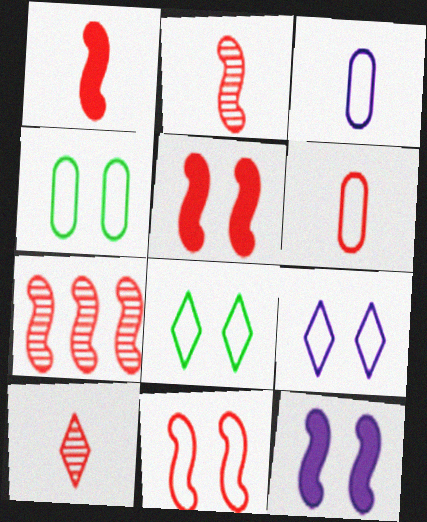[[1, 6, 10], 
[1, 7, 11], 
[4, 9, 11]]